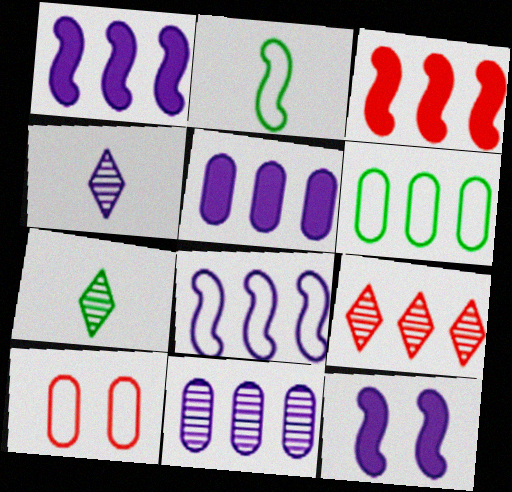[[1, 6, 9], 
[1, 7, 10]]